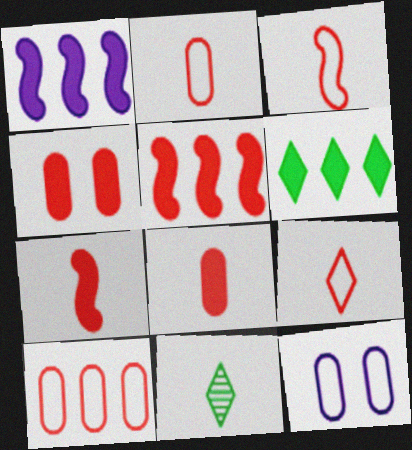[[2, 3, 9], 
[5, 11, 12]]